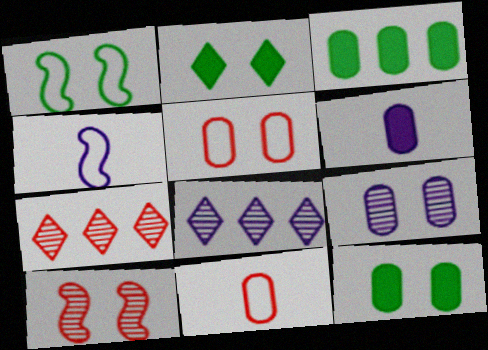[[1, 6, 7], 
[3, 9, 11], 
[4, 7, 12], 
[5, 9, 12]]